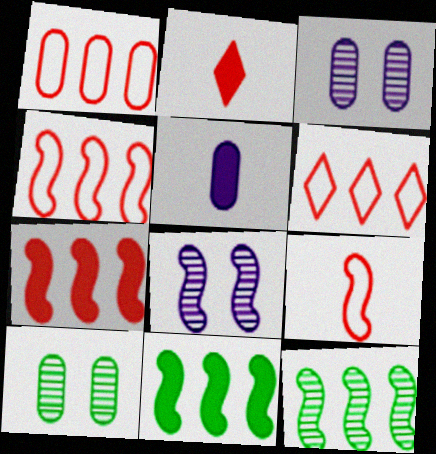[[1, 4, 6], 
[1, 5, 10], 
[8, 9, 11]]